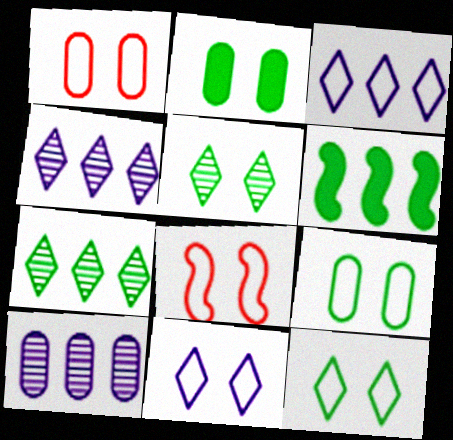[[8, 9, 11]]